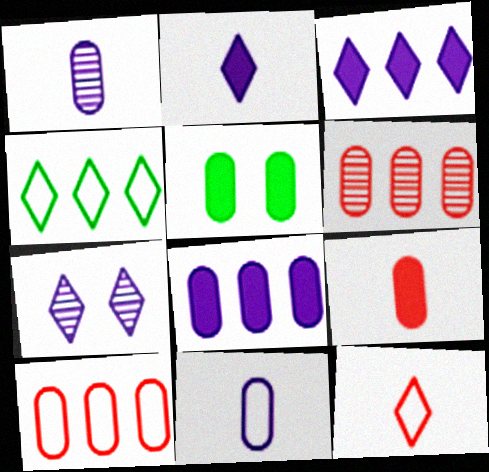[[1, 5, 10], 
[5, 6, 11], 
[5, 8, 9]]